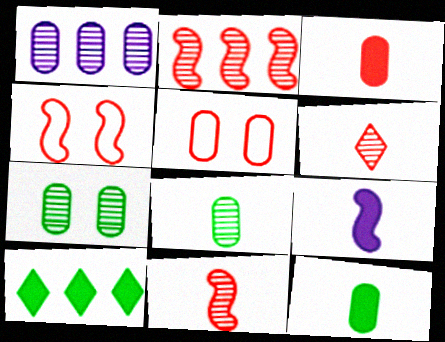[[1, 5, 12]]